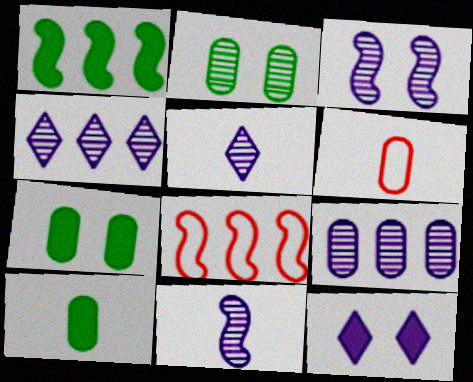[[3, 5, 9], 
[5, 7, 8], 
[6, 7, 9]]